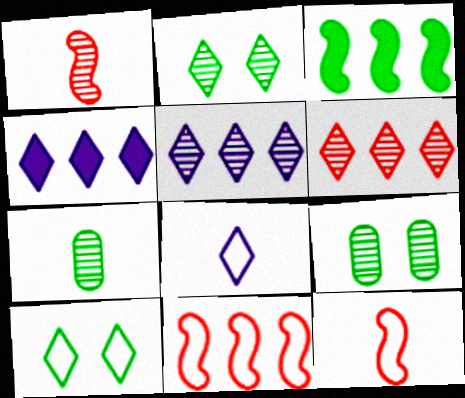[[1, 5, 9], 
[3, 7, 10], 
[4, 9, 12]]